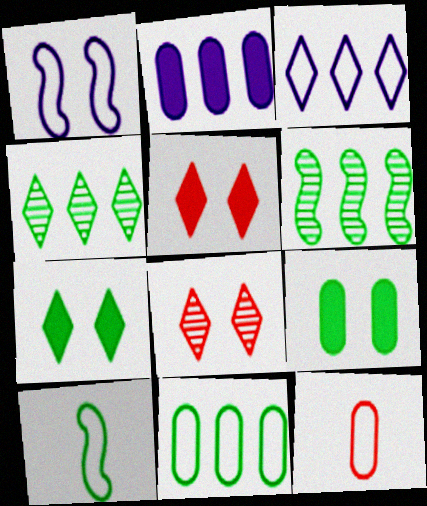[[1, 8, 9], 
[2, 8, 10], 
[4, 9, 10]]